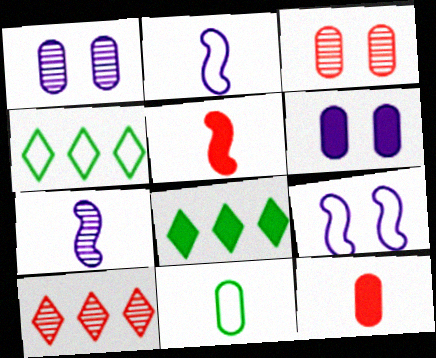[[1, 4, 5], 
[2, 3, 8], 
[5, 6, 8]]